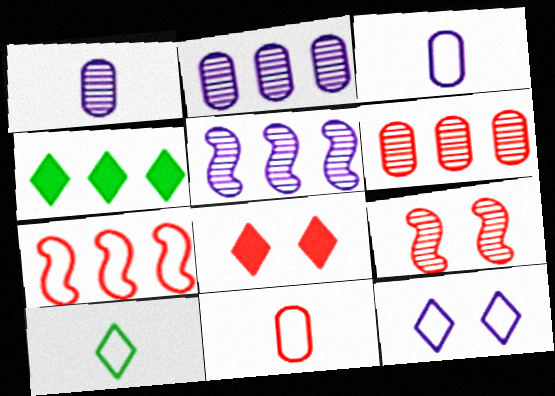[[2, 4, 7], 
[3, 4, 9]]